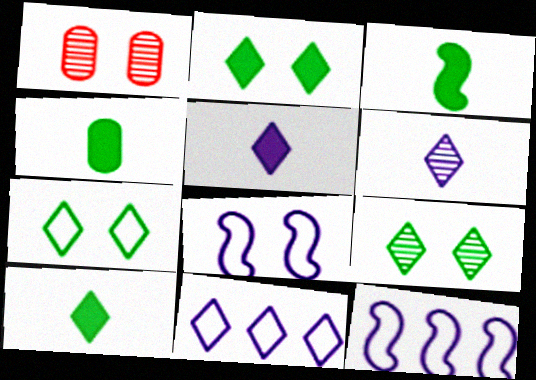[[1, 2, 8], 
[1, 3, 11], 
[1, 10, 12], 
[2, 7, 9], 
[3, 4, 10]]